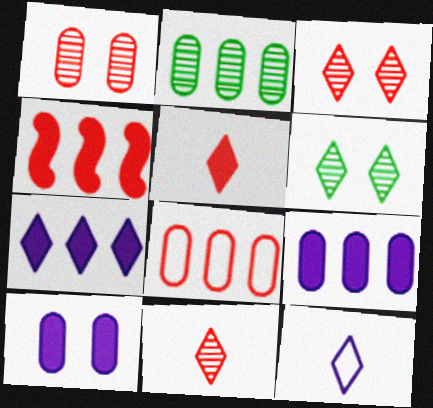[[2, 8, 9]]